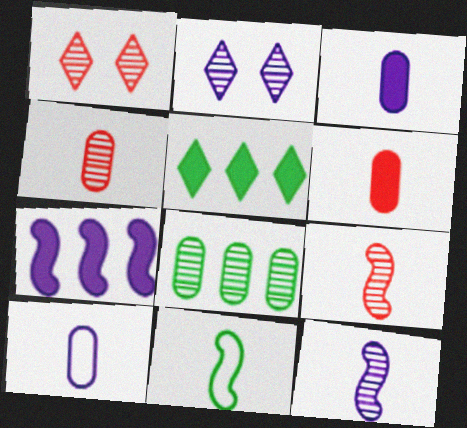[[1, 8, 12], 
[2, 7, 10], 
[2, 8, 9]]